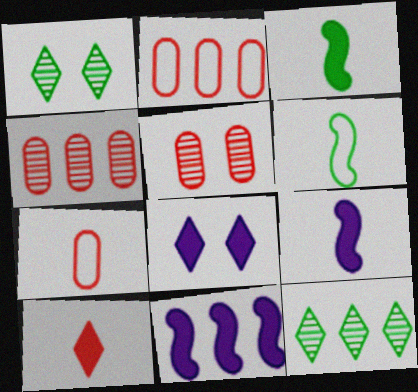[[1, 2, 9], 
[1, 7, 11], 
[2, 11, 12], 
[4, 6, 8]]